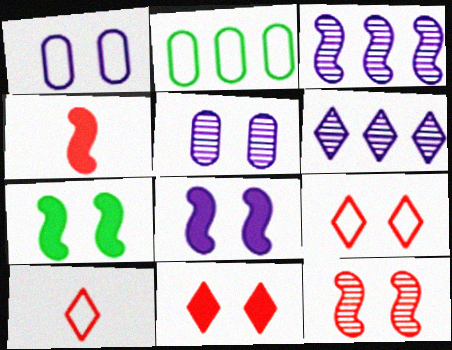[[5, 7, 9]]